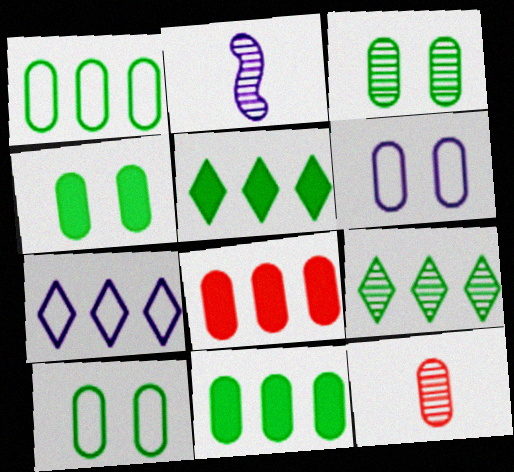[[3, 4, 10], 
[6, 11, 12]]